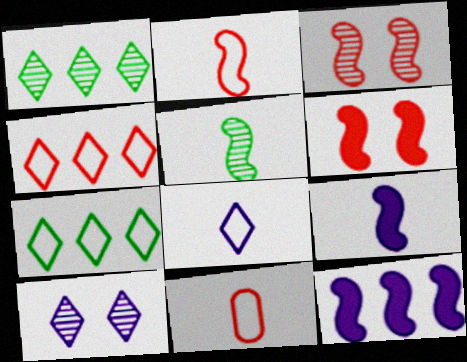[[2, 5, 9]]